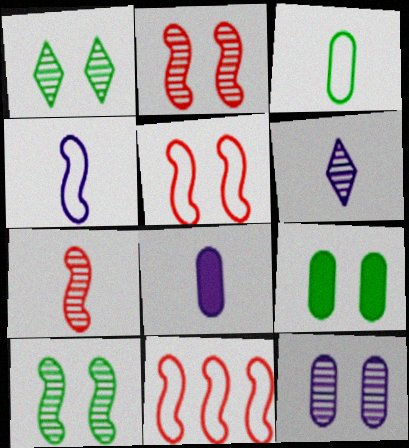[[1, 2, 12], 
[1, 8, 11], 
[4, 6, 8], 
[6, 9, 11]]